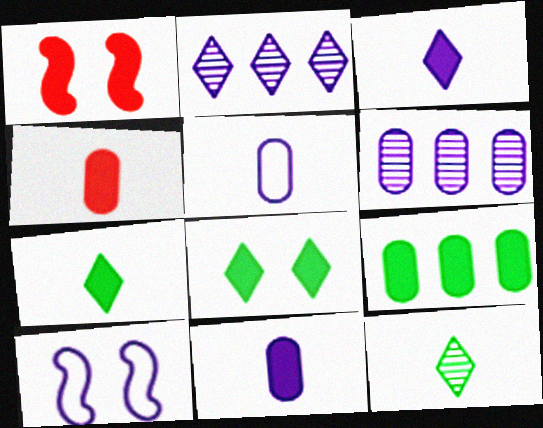[[1, 3, 9], 
[2, 10, 11], 
[3, 6, 10]]